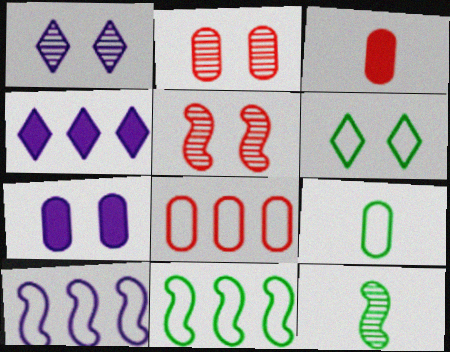[[1, 3, 11], 
[2, 3, 8], 
[4, 5, 9], 
[5, 6, 7], 
[6, 9, 11]]